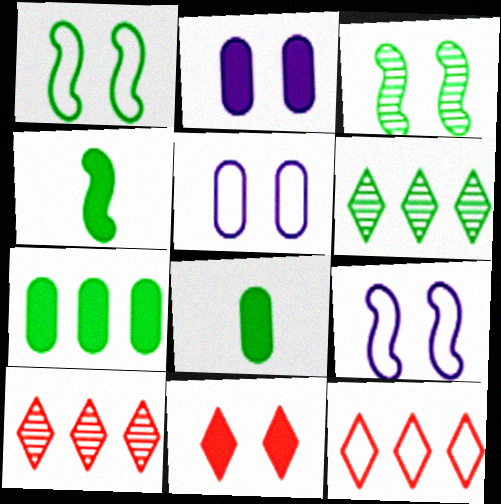[[1, 6, 8], 
[3, 5, 11], 
[4, 5, 10], 
[8, 9, 10]]